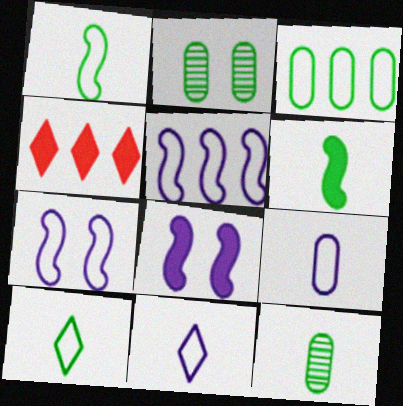[[4, 7, 12], 
[6, 10, 12]]